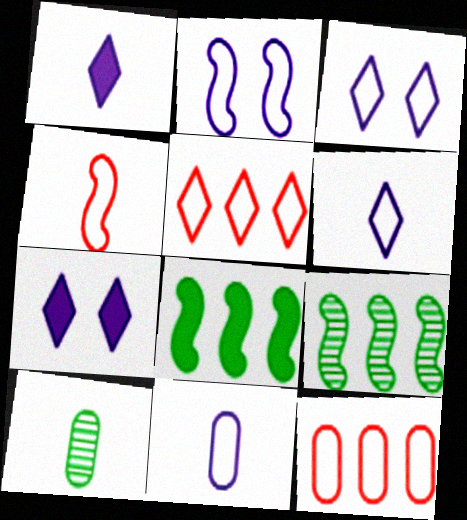[[1, 4, 10]]